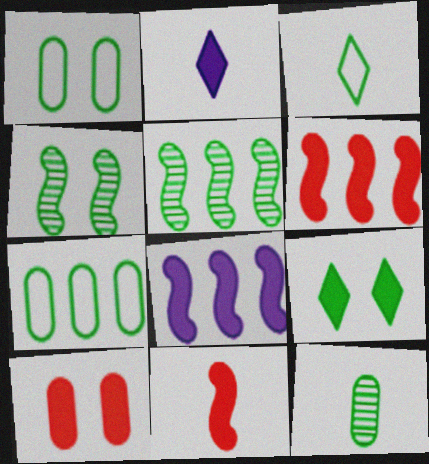[[1, 4, 9]]